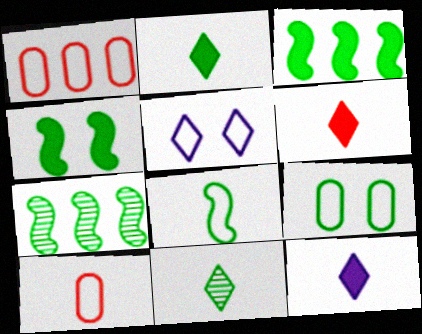[[1, 5, 8], 
[2, 6, 12], 
[2, 7, 9], 
[3, 9, 11], 
[4, 7, 8]]